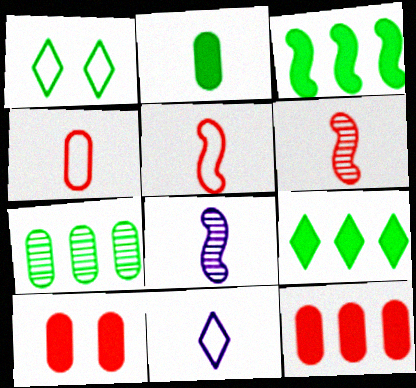[[1, 8, 12], 
[2, 6, 11]]